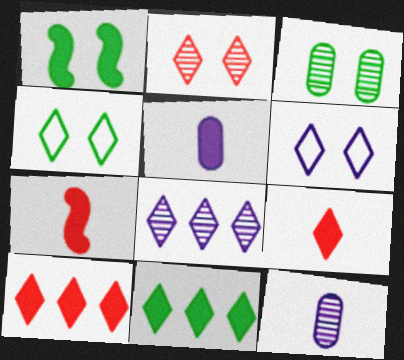[[1, 3, 4], 
[1, 5, 10], 
[4, 8, 9]]